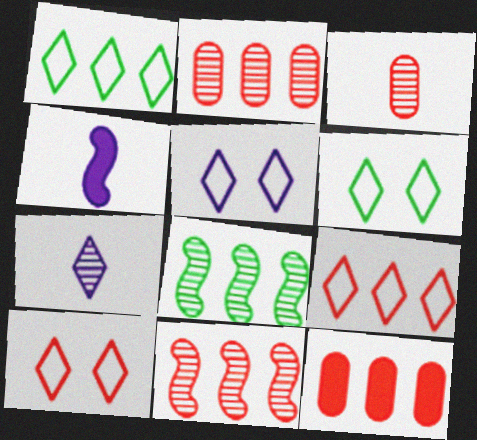[[2, 4, 6], 
[5, 6, 10], 
[9, 11, 12]]